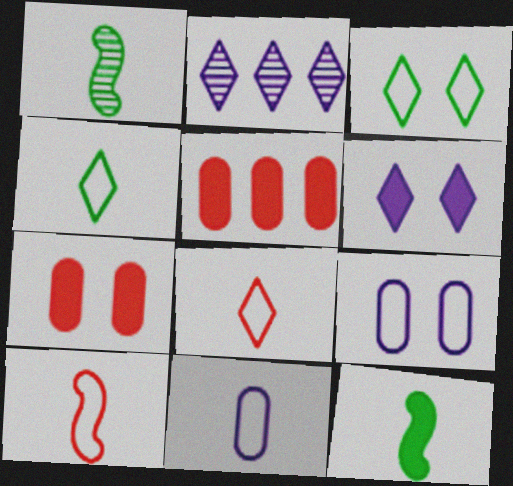[[4, 10, 11], 
[5, 6, 12]]